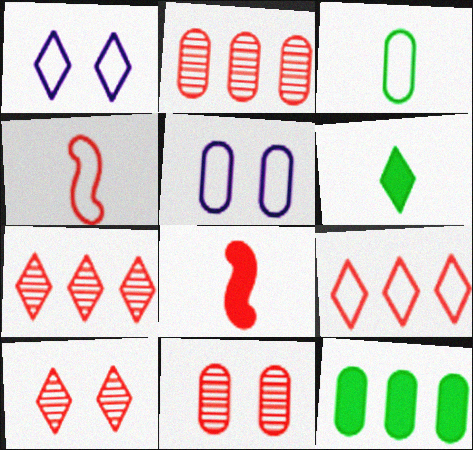[[1, 6, 7], 
[8, 9, 11]]